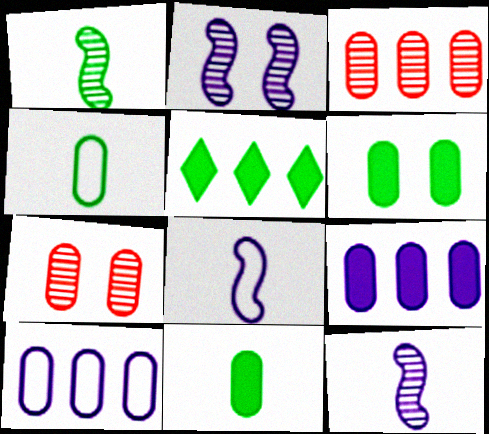[[4, 7, 9], 
[5, 7, 8], 
[7, 10, 11]]